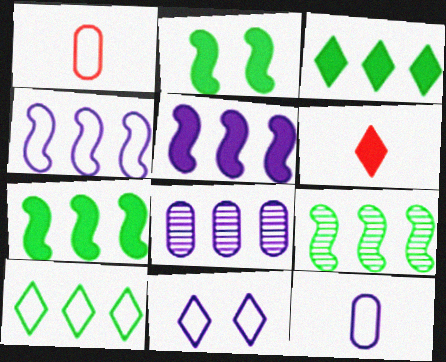[[4, 11, 12]]